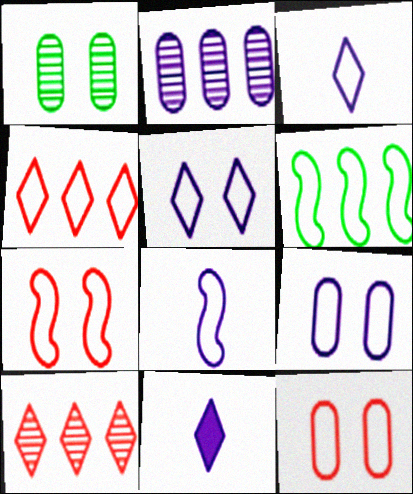[[3, 6, 12], 
[6, 7, 8]]